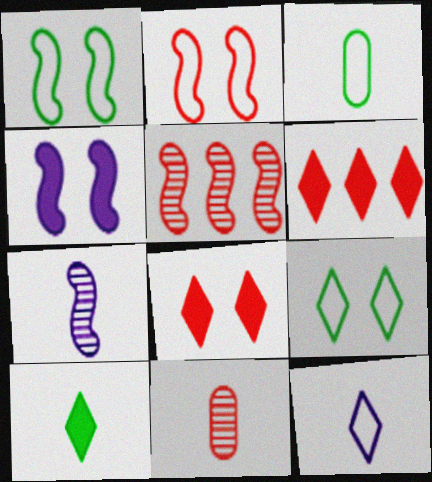[[2, 6, 11]]